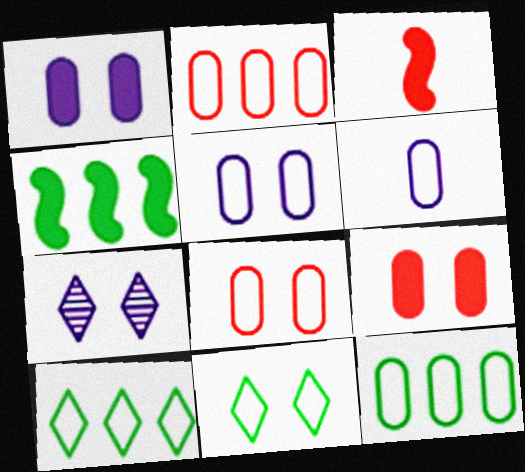[[3, 7, 12], 
[6, 8, 12]]